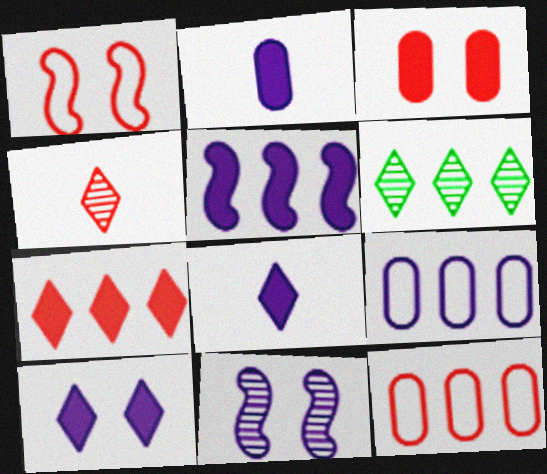[[1, 2, 6], 
[2, 5, 10], 
[5, 6, 12], 
[8, 9, 11]]